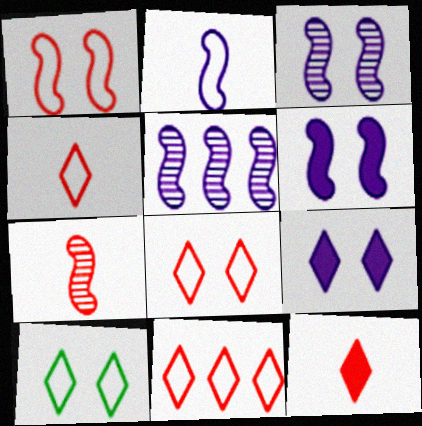[[2, 5, 6], 
[4, 8, 11]]